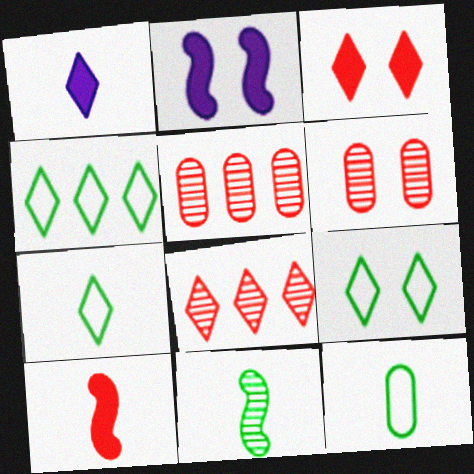[[1, 8, 9], 
[2, 5, 7], 
[2, 6, 9], 
[2, 8, 12], 
[4, 7, 9]]